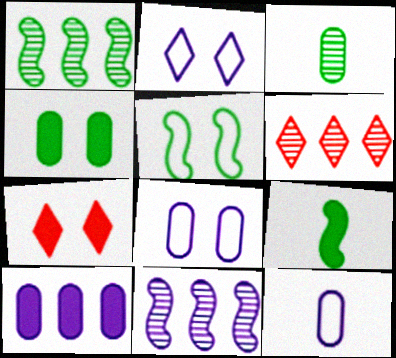[[1, 5, 9], 
[1, 7, 12], 
[6, 8, 9], 
[7, 9, 10]]